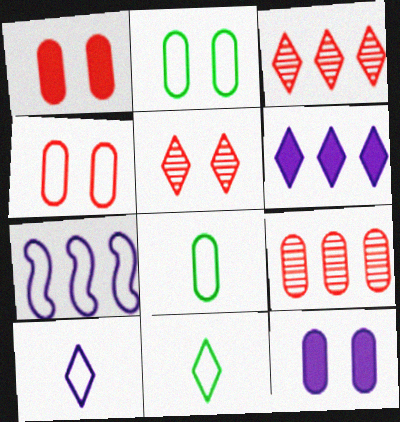[[4, 7, 11], 
[5, 6, 11], 
[8, 9, 12]]